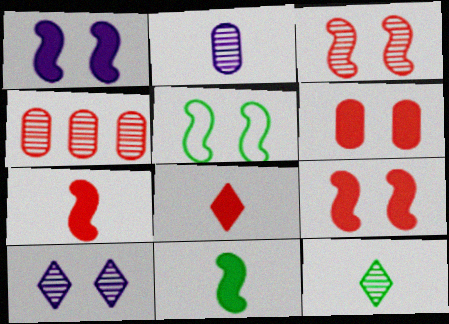[[1, 3, 5], 
[5, 6, 10]]